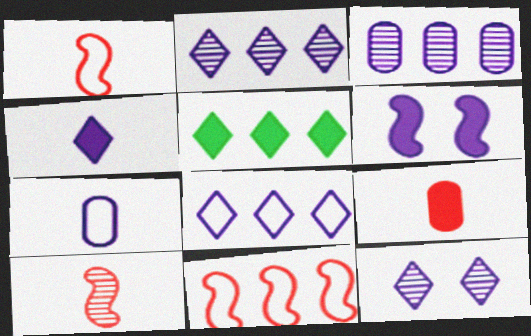[[2, 6, 7], 
[3, 5, 11], 
[4, 8, 12], 
[5, 6, 9]]